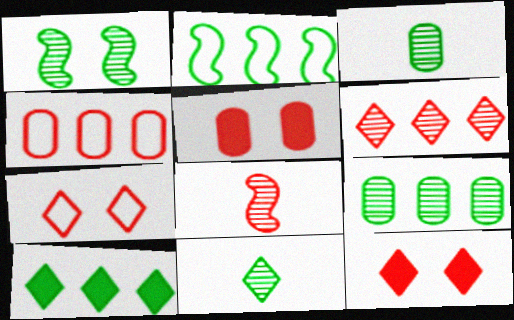[[1, 9, 11], 
[2, 9, 10], 
[4, 8, 12]]